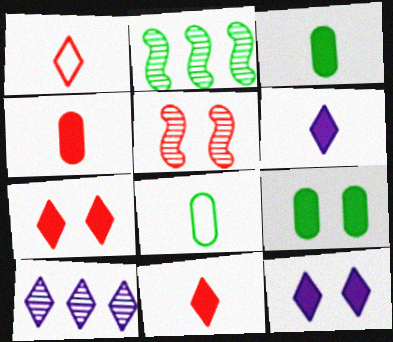[]